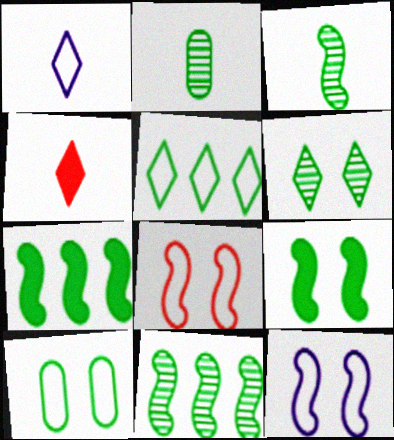[[2, 5, 9], 
[2, 6, 11], 
[6, 9, 10]]